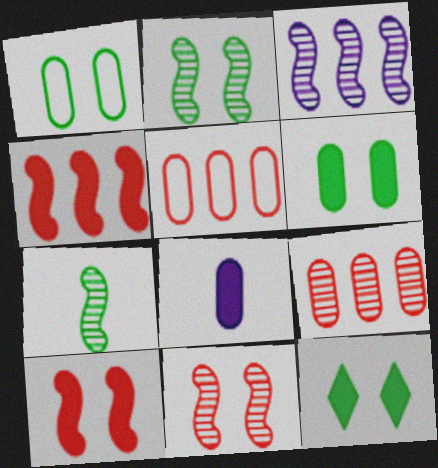[[1, 2, 12], 
[1, 8, 9], 
[3, 7, 11], 
[4, 8, 12]]